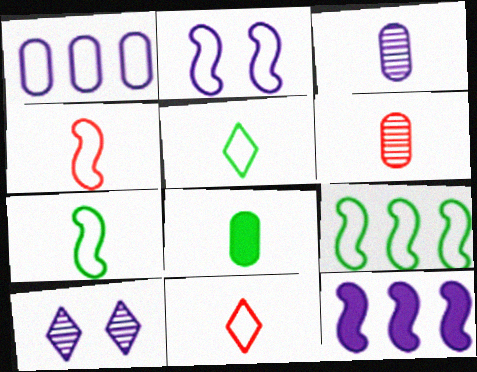[[2, 4, 9]]